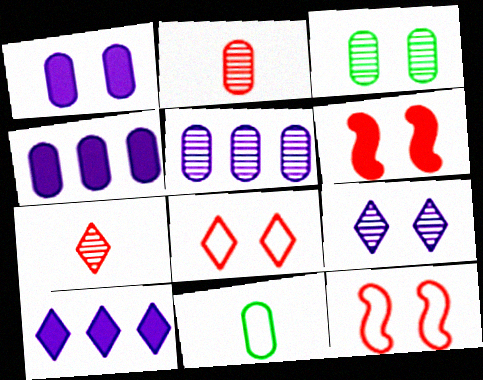[[2, 3, 5]]